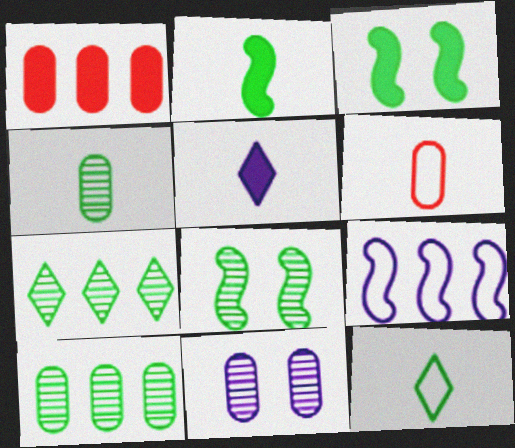[[1, 3, 5], 
[1, 7, 9], 
[2, 4, 12], 
[3, 10, 12], 
[4, 7, 8], 
[5, 9, 11]]